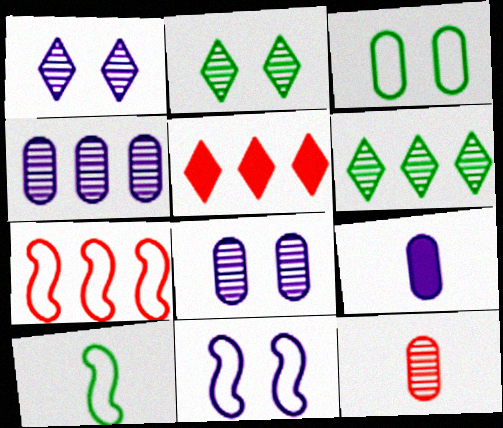[[2, 7, 9], 
[5, 8, 10], 
[7, 10, 11]]